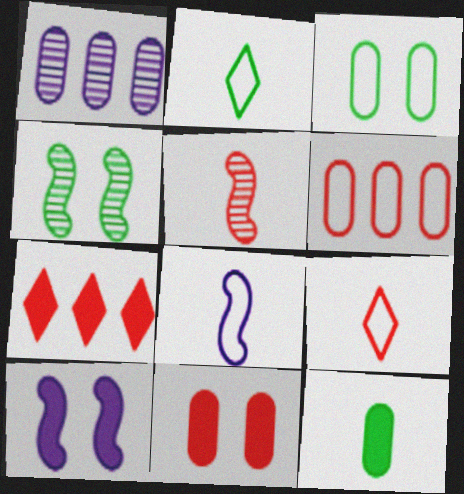[[7, 10, 12]]